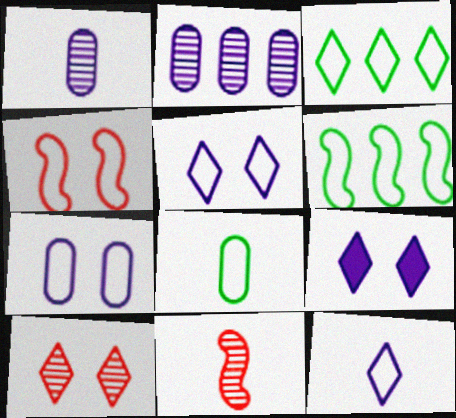[]